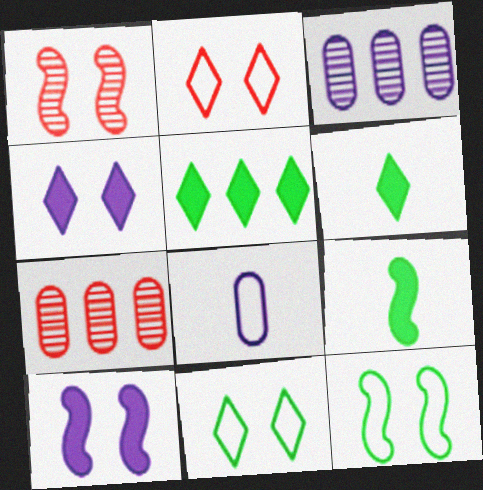[[1, 5, 8], 
[1, 10, 12], 
[2, 3, 9]]